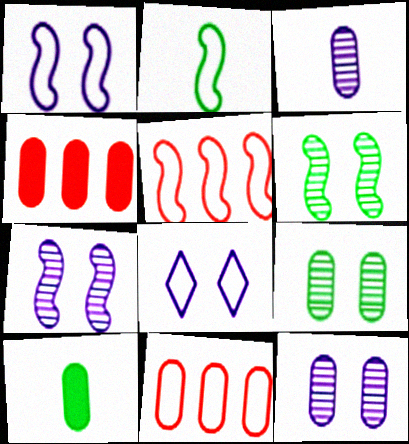[[1, 2, 5], 
[2, 8, 11], 
[10, 11, 12]]